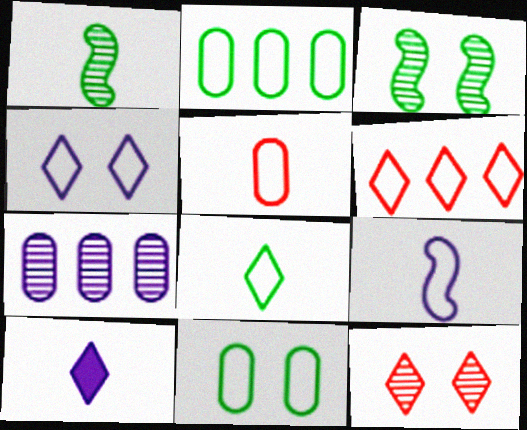[[1, 5, 10], 
[1, 7, 12], 
[4, 6, 8], 
[5, 8, 9], 
[6, 9, 11]]